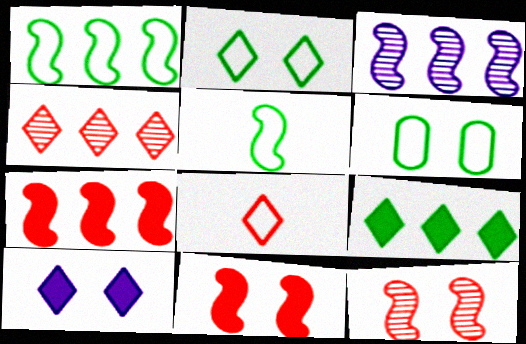[[1, 3, 7], 
[3, 5, 11], 
[6, 10, 12]]